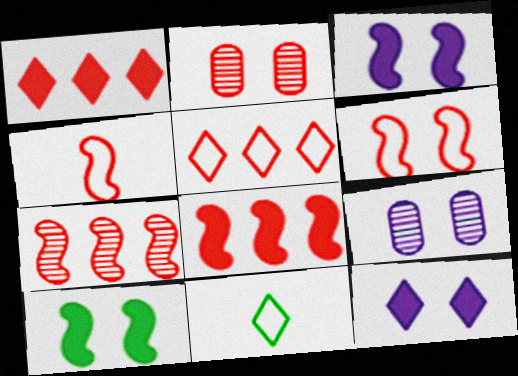[[1, 2, 4], 
[8, 9, 11]]